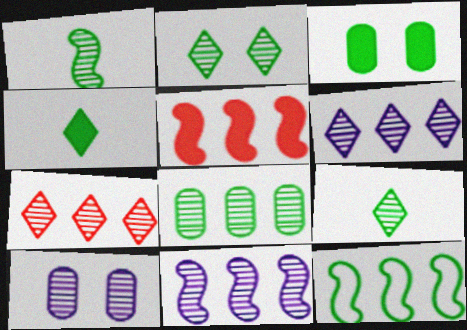[[1, 2, 8], 
[1, 7, 10], 
[3, 9, 12], 
[5, 11, 12], 
[7, 8, 11]]